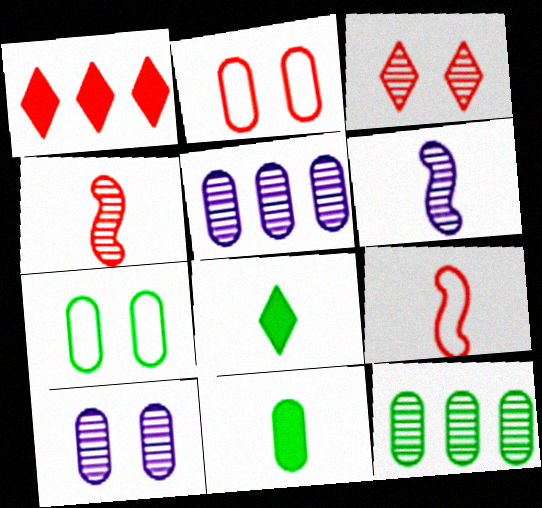[[1, 2, 4], 
[1, 6, 7], 
[2, 5, 11], 
[3, 6, 12], 
[7, 11, 12]]